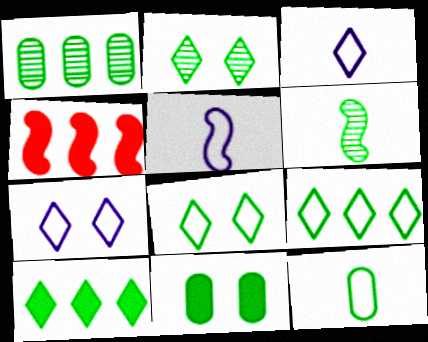[[1, 2, 6], 
[1, 11, 12], 
[6, 9, 11]]